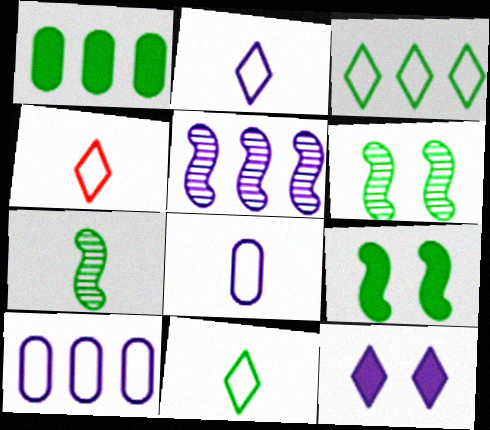[[1, 6, 11], 
[2, 4, 11], 
[5, 8, 12]]